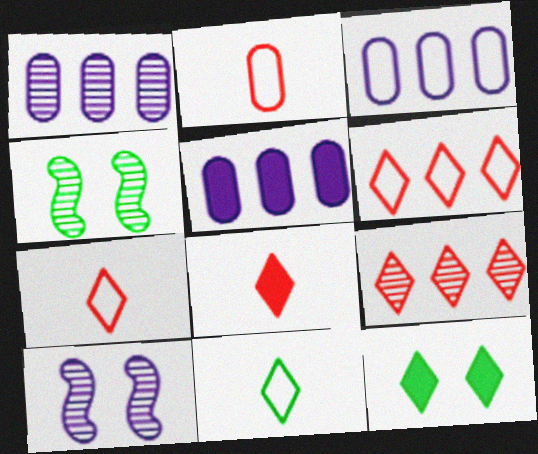[[1, 3, 5], 
[3, 4, 8], 
[4, 5, 7]]